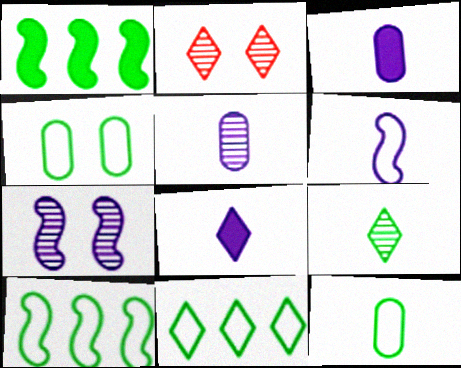[[1, 4, 9], 
[2, 3, 10], 
[2, 8, 11], 
[5, 6, 8]]